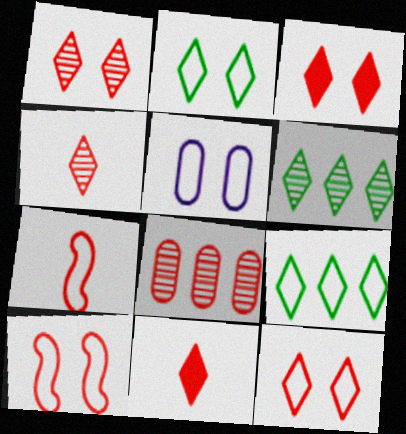[[1, 3, 12], 
[2, 5, 10], 
[3, 7, 8], 
[5, 7, 9], 
[8, 10, 11]]